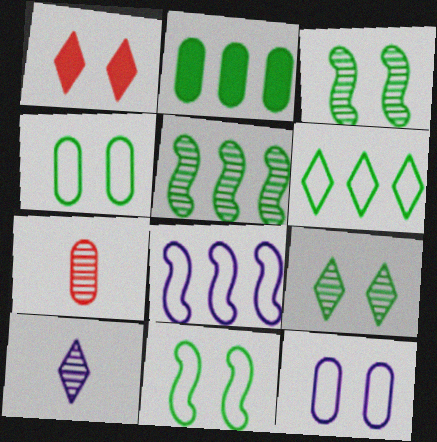[[1, 3, 12], 
[1, 6, 10], 
[2, 5, 6], 
[2, 7, 12]]